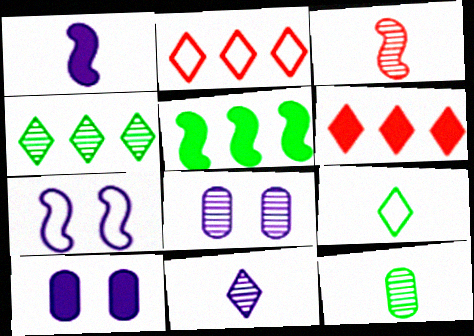[[3, 4, 8], 
[3, 5, 7], 
[3, 11, 12], 
[6, 7, 12]]